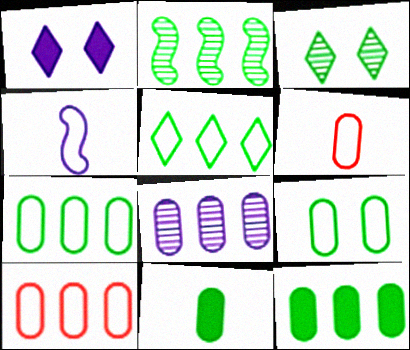[[1, 2, 6], 
[1, 4, 8], 
[2, 5, 12], 
[8, 10, 12]]